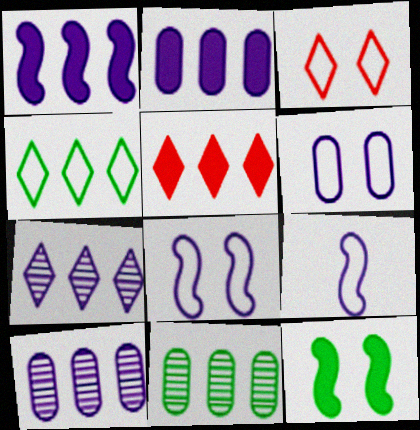[[4, 5, 7]]